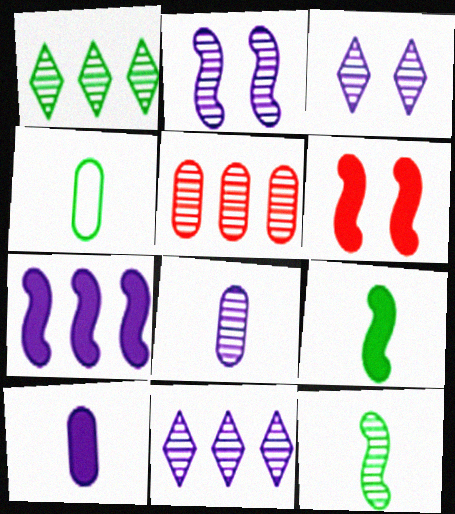[[2, 8, 11], 
[3, 5, 12], 
[4, 6, 11], 
[6, 7, 9]]